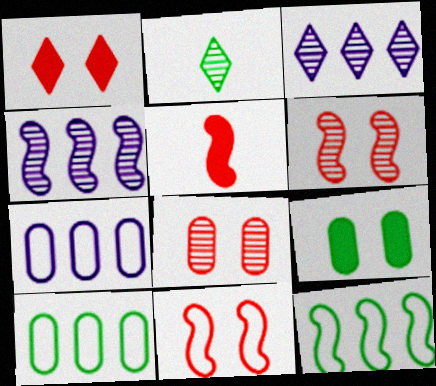[[1, 8, 11], 
[2, 4, 8], 
[2, 9, 12]]